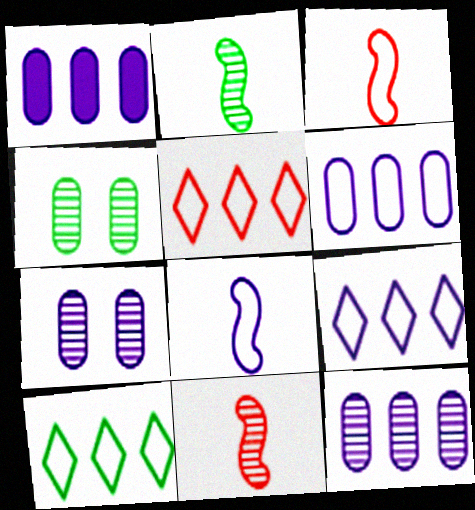[[1, 6, 12], 
[5, 9, 10]]